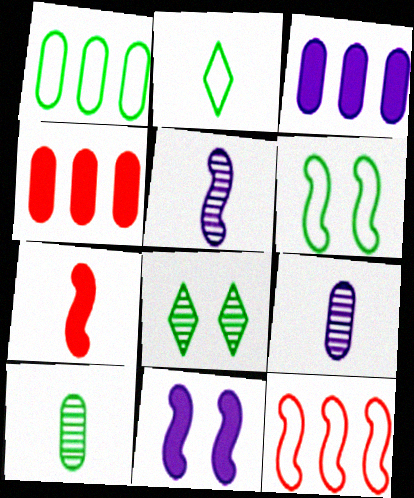[[1, 2, 6], 
[2, 7, 9]]